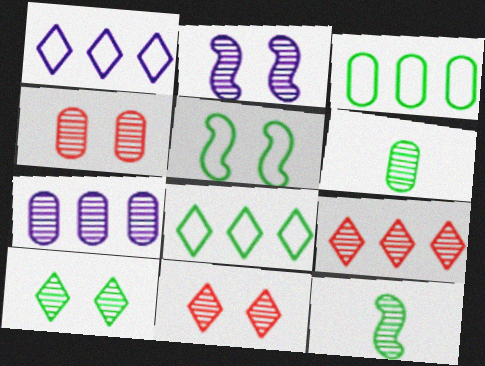[[2, 4, 10], 
[2, 6, 9], 
[4, 6, 7], 
[7, 11, 12]]